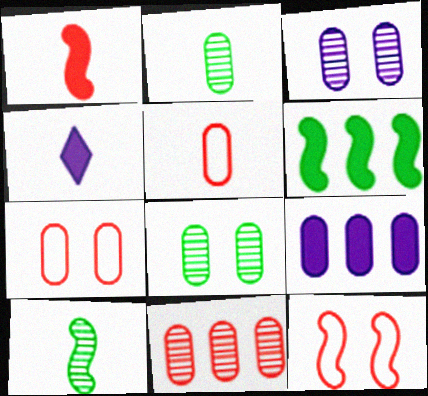[[2, 3, 11], 
[2, 7, 9], 
[4, 5, 10], 
[5, 8, 9]]